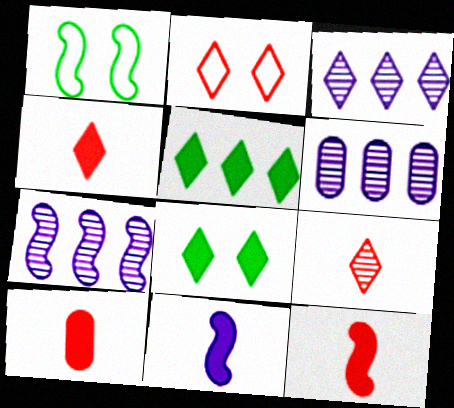[[1, 3, 10], 
[1, 4, 6], 
[1, 7, 12], 
[3, 6, 7], 
[4, 10, 12]]